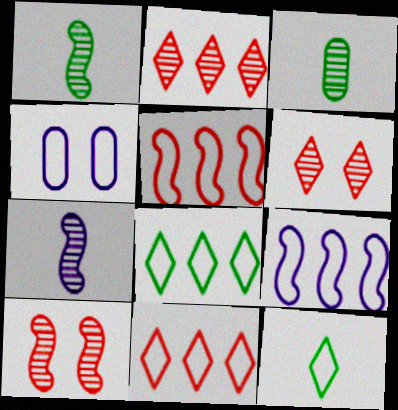[[4, 5, 12]]